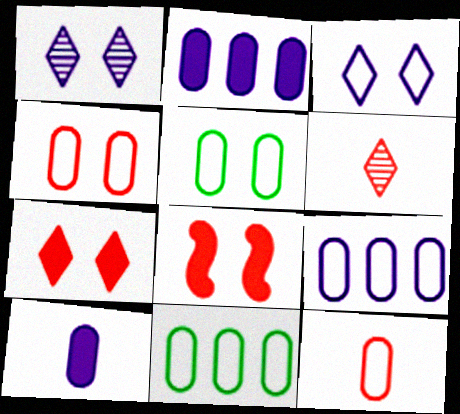[[1, 5, 8], 
[5, 9, 12]]